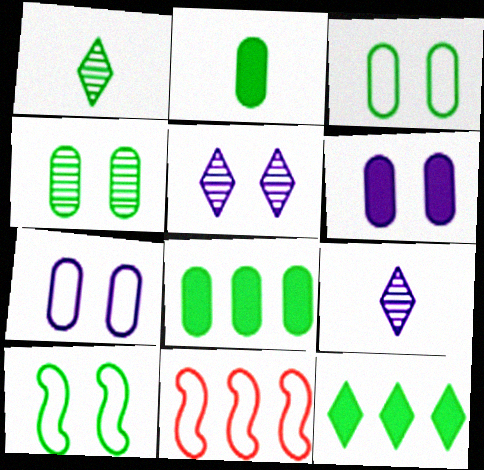[[1, 6, 11], 
[1, 8, 10], 
[2, 5, 11]]